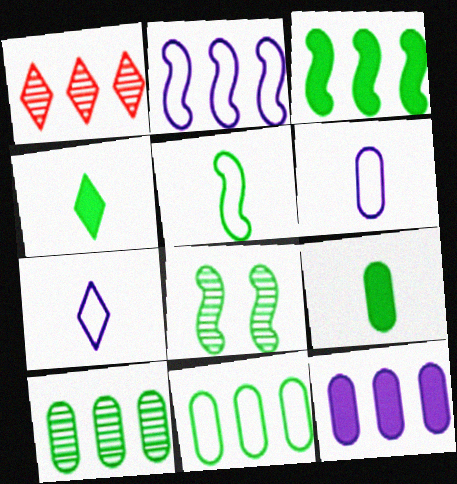[[3, 5, 8], 
[4, 8, 11]]